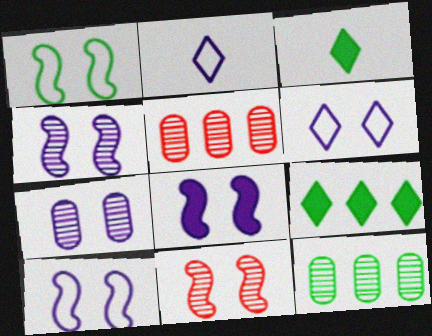[[1, 3, 12], 
[1, 8, 11], 
[3, 5, 10], 
[4, 8, 10], 
[6, 7, 8]]